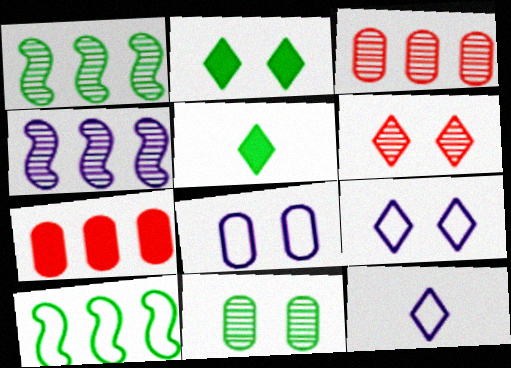[[2, 6, 9], 
[5, 10, 11]]